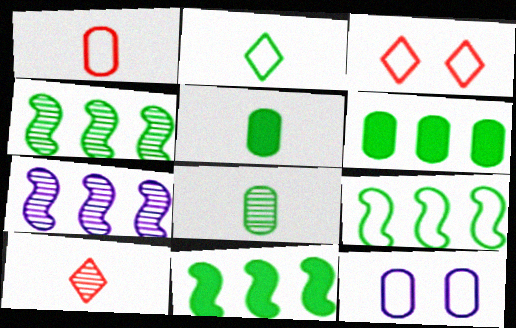[[3, 5, 7], 
[4, 9, 11], 
[10, 11, 12]]